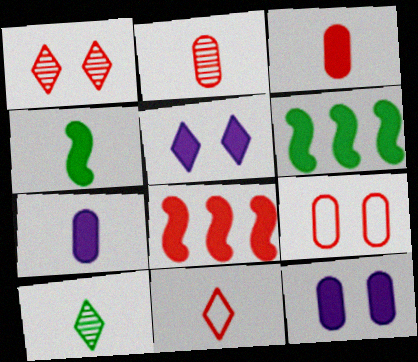[[3, 5, 6]]